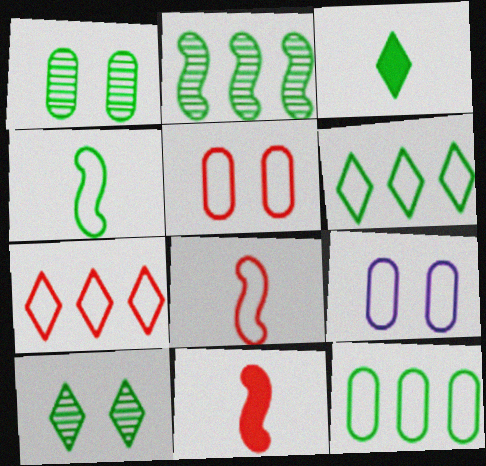[[3, 6, 10], 
[4, 7, 9], 
[5, 7, 8], 
[6, 8, 9]]